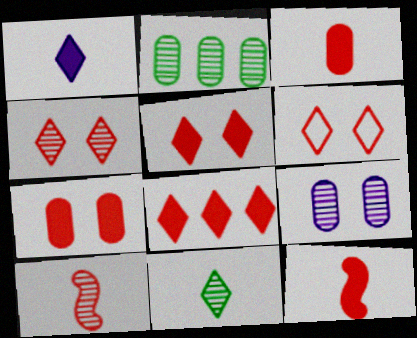[[4, 5, 6], 
[7, 8, 12]]